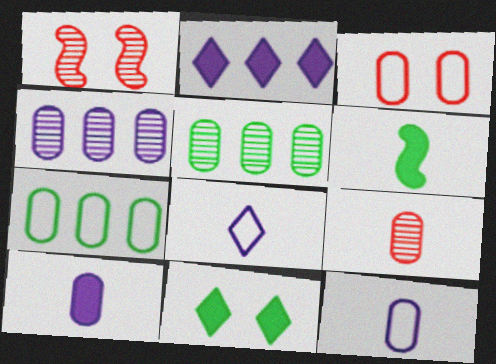[[3, 5, 10], 
[3, 7, 12], 
[6, 8, 9]]